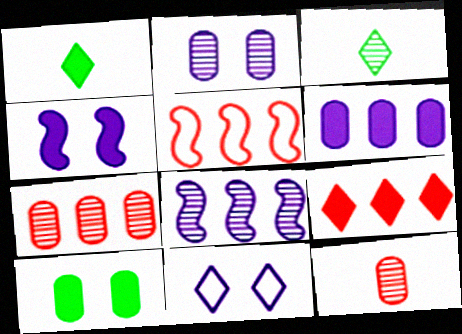[[1, 2, 5], 
[2, 4, 11], 
[3, 9, 11], 
[5, 7, 9]]